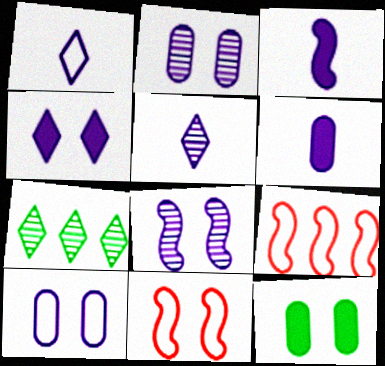[[4, 8, 10], 
[5, 9, 12], 
[6, 7, 11]]